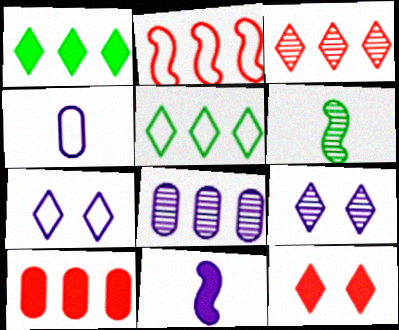[[1, 2, 8], 
[2, 3, 10], 
[6, 7, 10], 
[7, 8, 11]]